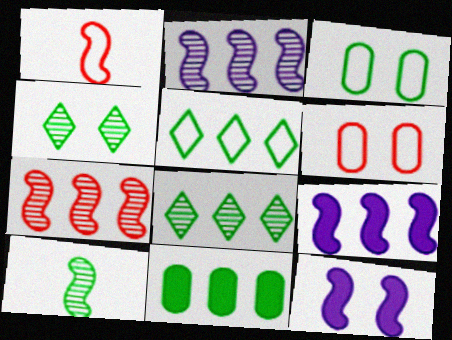[[4, 6, 12]]